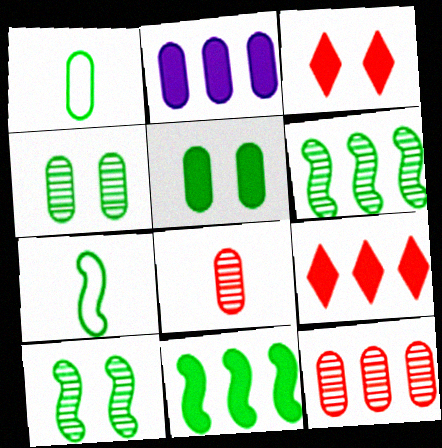[[2, 9, 11], 
[7, 10, 11]]